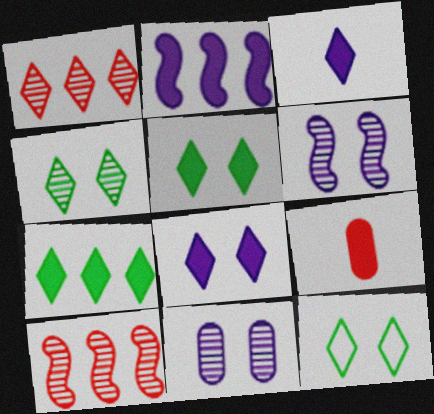[[1, 3, 12], 
[2, 5, 9], 
[4, 5, 12]]